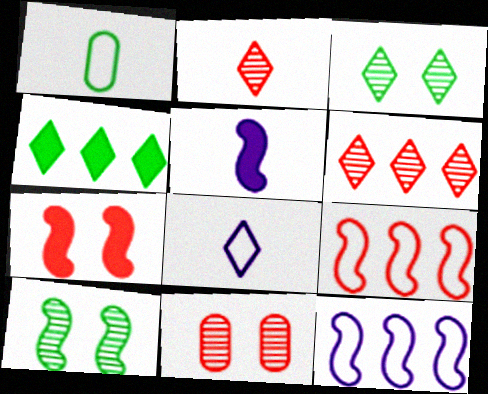[[1, 2, 5], 
[1, 4, 10], 
[5, 9, 10]]